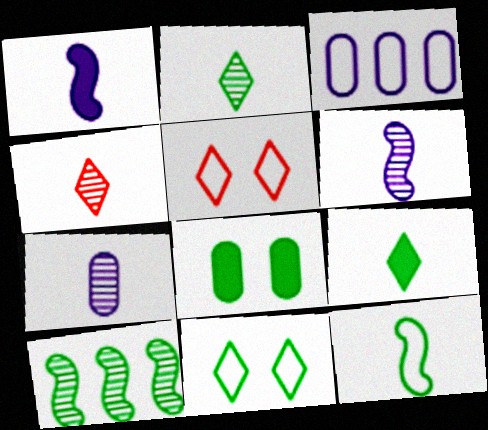[[3, 5, 12]]